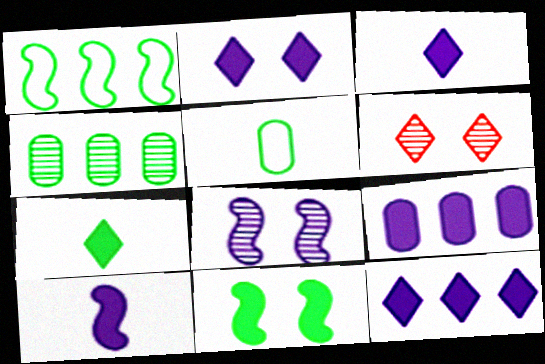[[2, 3, 12], 
[2, 9, 10]]